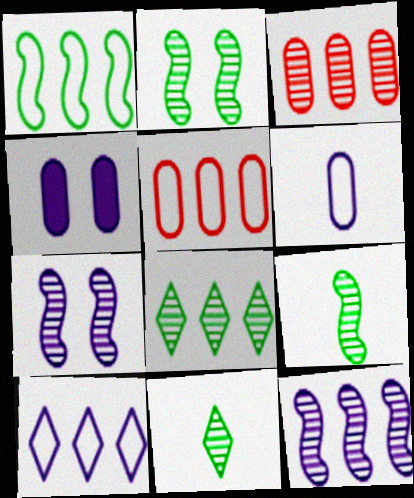[[1, 5, 10], 
[3, 7, 11], 
[3, 8, 12]]